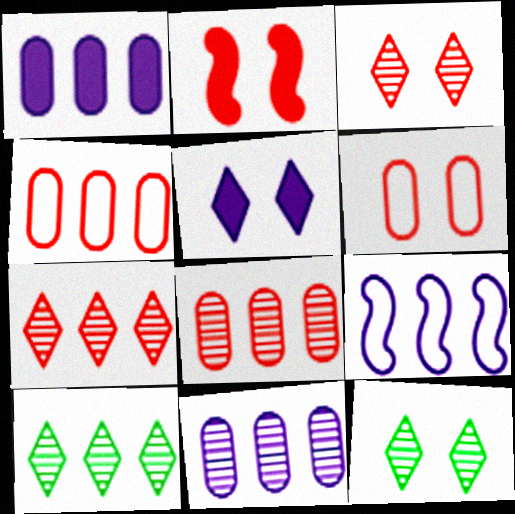[[2, 3, 6]]